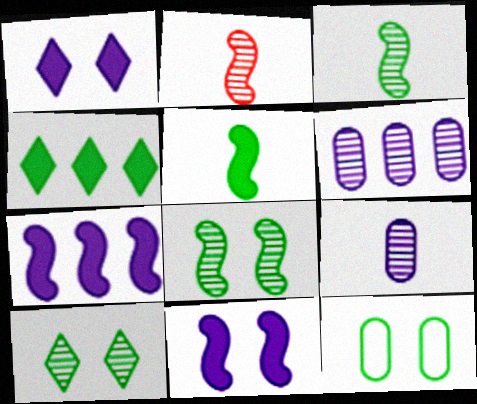[[2, 6, 10], 
[3, 4, 12]]